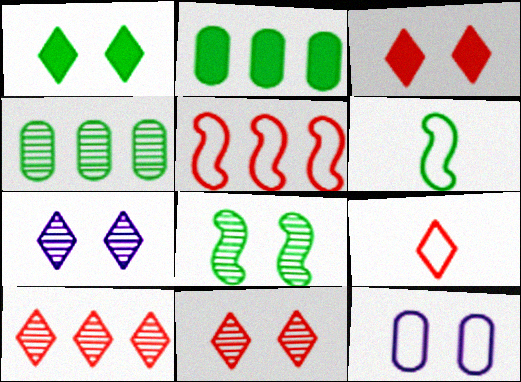[[1, 4, 6], 
[3, 8, 12], 
[3, 9, 10]]